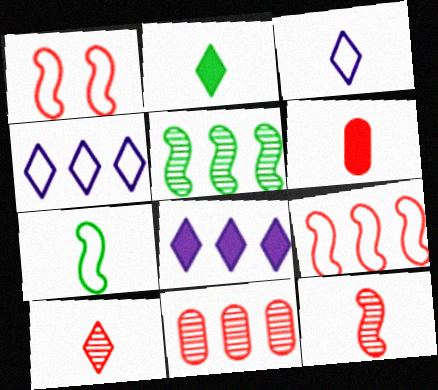[[2, 3, 10]]